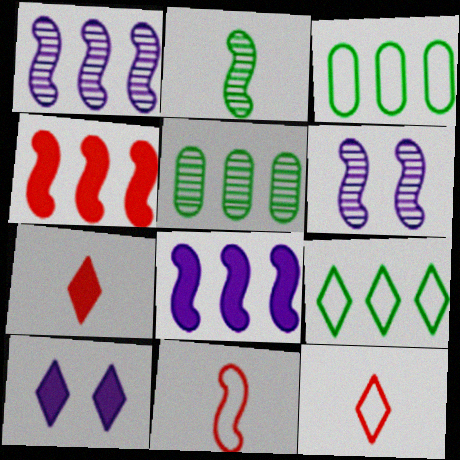[[3, 6, 7], 
[5, 10, 11]]